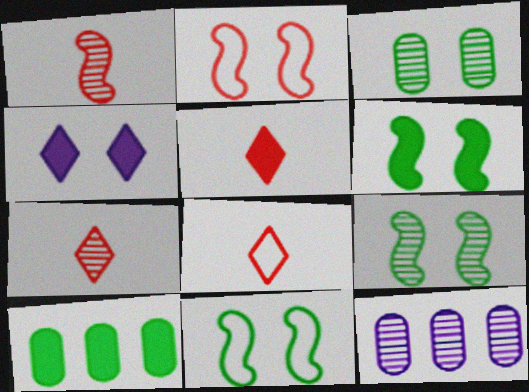[[2, 3, 4], 
[5, 7, 8], 
[5, 11, 12], 
[6, 8, 12], 
[6, 9, 11], 
[7, 9, 12]]